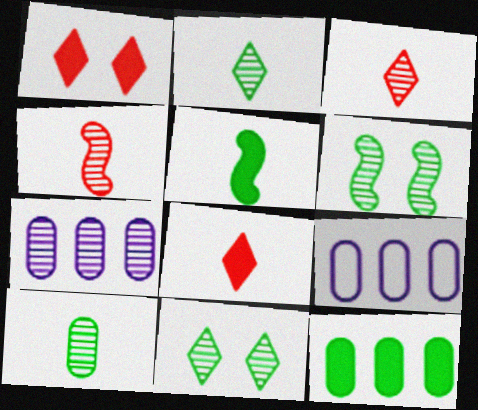[[3, 6, 7], 
[4, 7, 11], 
[6, 8, 9]]